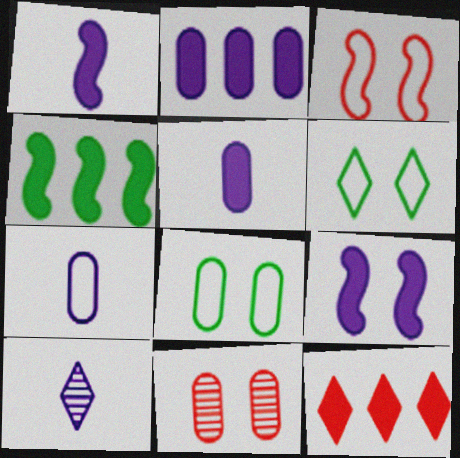[[1, 7, 10], 
[2, 4, 12], 
[6, 9, 11], 
[6, 10, 12]]